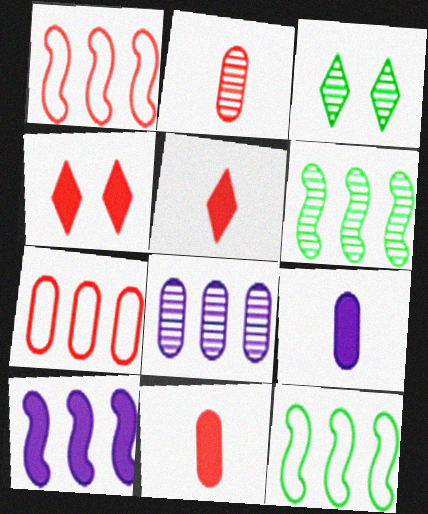[[1, 2, 4], 
[1, 3, 9], 
[1, 6, 10]]